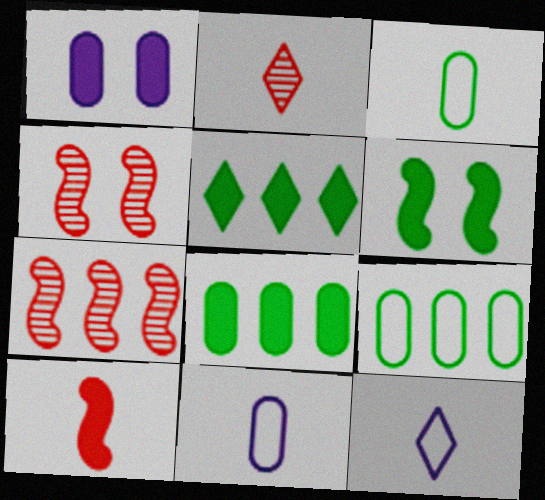[[1, 5, 10], 
[4, 5, 11], 
[4, 8, 12]]